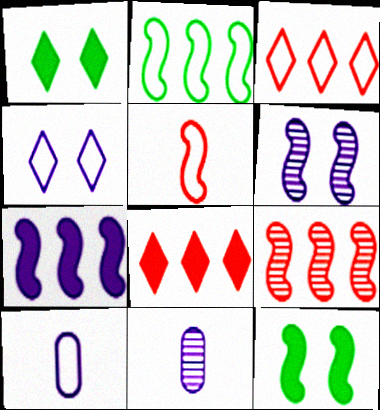[[1, 9, 10], 
[2, 7, 9], 
[3, 11, 12], 
[4, 7, 11]]